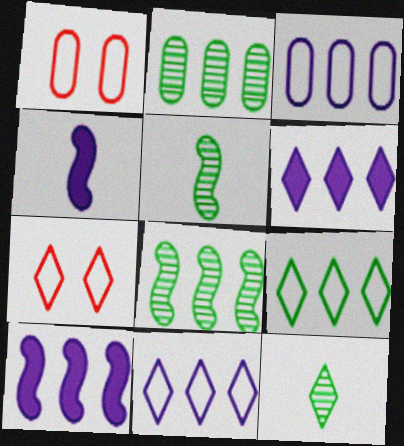[[1, 5, 6], 
[1, 10, 12], 
[2, 4, 7], 
[6, 7, 12]]